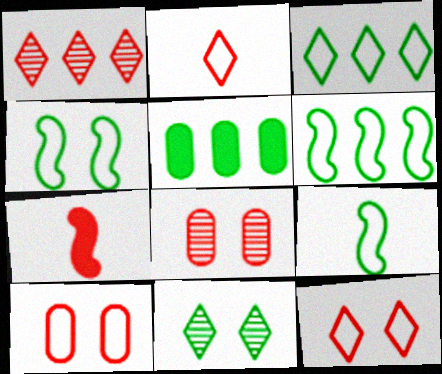[[1, 7, 10], 
[4, 6, 9], 
[5, 9, 11]]